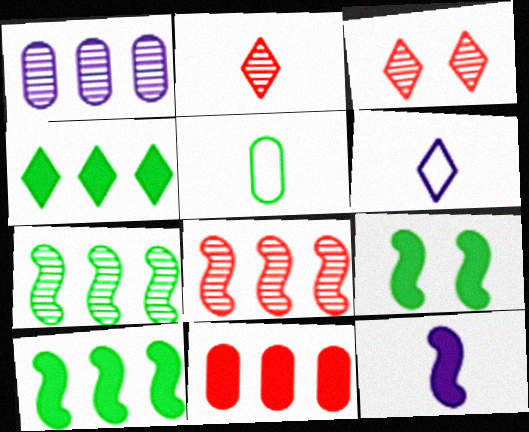[[2, 5, 12], 
[3, 4, 6]]